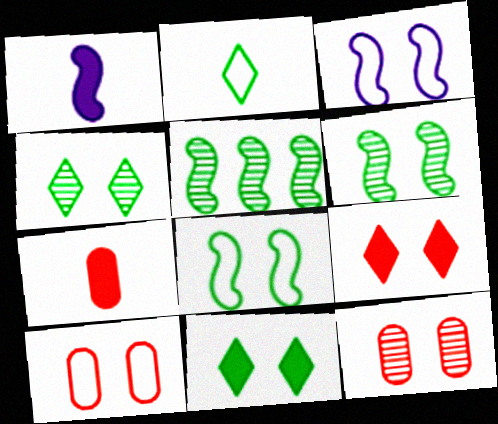[[3, 11, 12]]